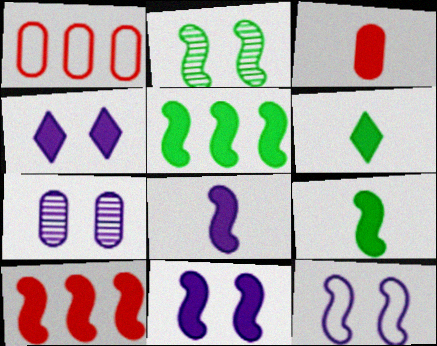[[3, 4, 5], 
[3, 6, 8], 
[4, 7, 12], 
[9, 10, 11]]